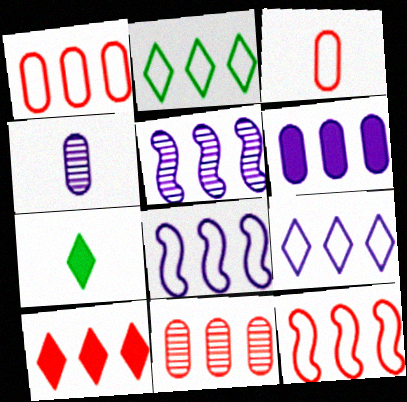[[1, 2, 8], 
[5, 6, 9], 
[10, 11, 12]]